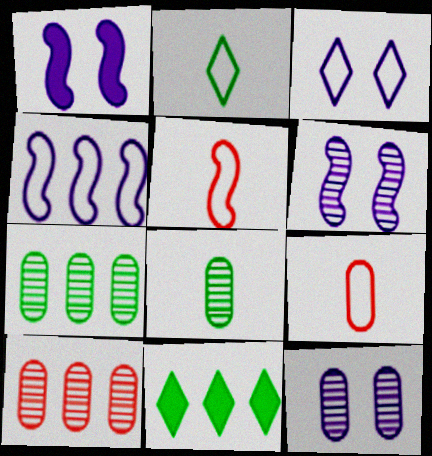[[1, 2, 10], 
[1, 3, 12], 
[4, 10, 11], 
[5, 11, 12], 
[6, 9, 11], 
[8, 10, 12]]